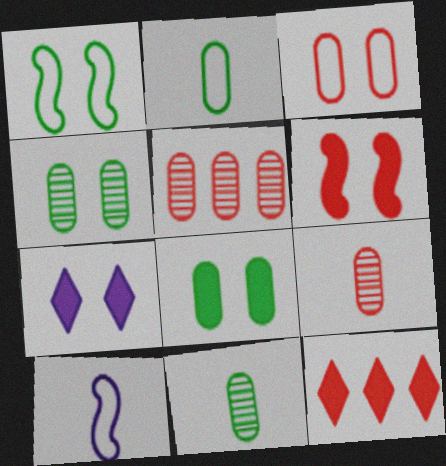[[4, 10, 12], 
[6, 7, 8]]